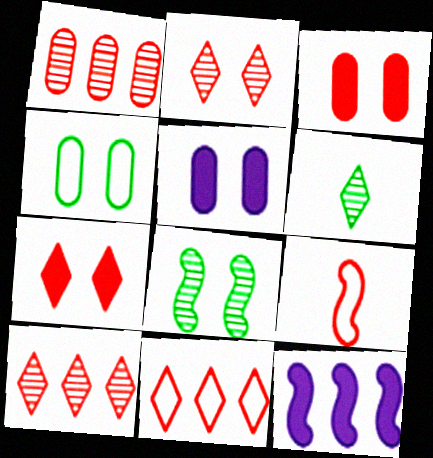[[1, 7, 9], 
[3, 9, 10], 
[8, 9, 12]]